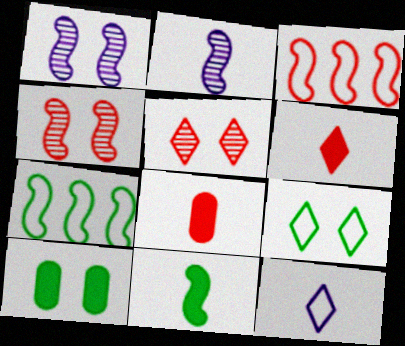[[1, 3, 11], 
[3, 5, 8]]